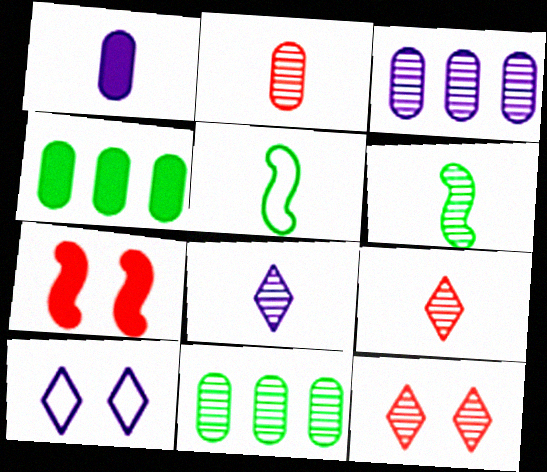[[1, 5, 9], 
[2, 6, 8], 
[3, 6, 12]]